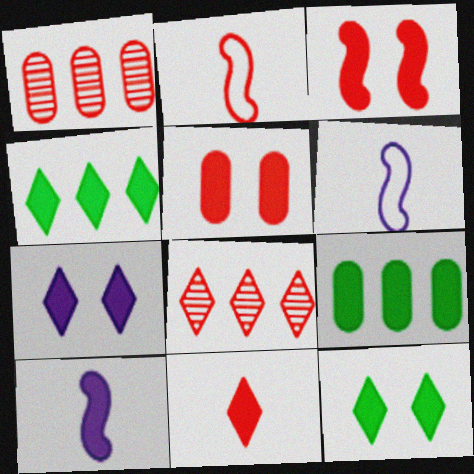[[1, 6, 12], 
[2, 5, 8], 
[4, 5, 10], 
[4, 7, 11]]